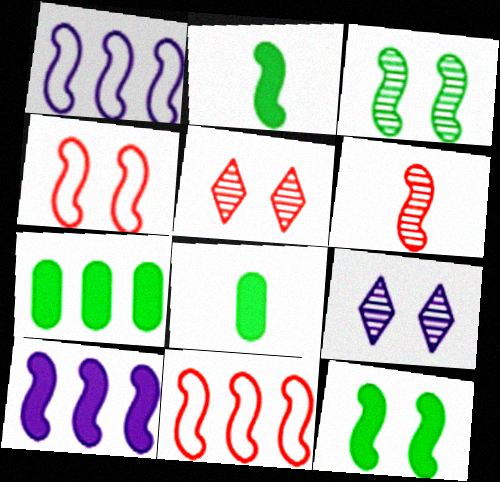[[1, 5, 8], 
[1, 6, 12], 
[8, 9, 11]]